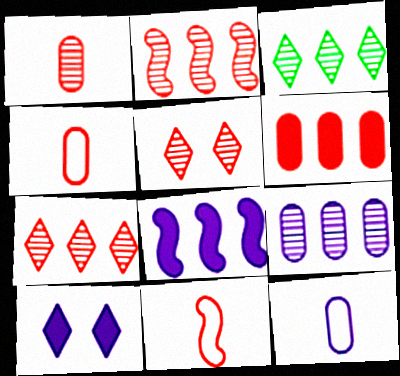[[1, 2, 5], 
[2, 3, 9], 
[5, 6, 11]]